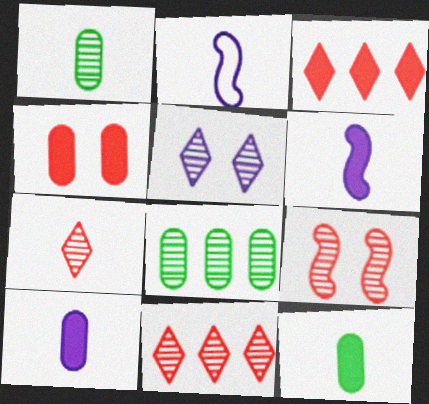[[2, 7, 12]]